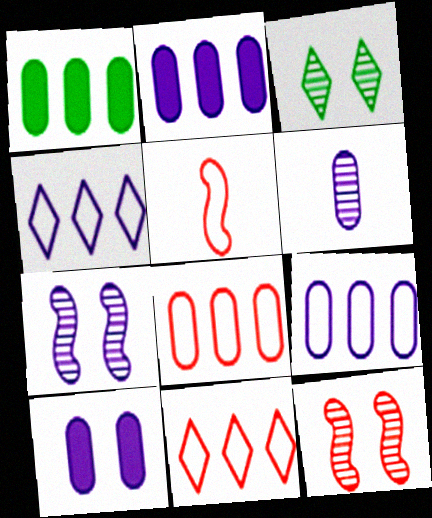[[2, 3, 5], 
[6, 9, 10]]